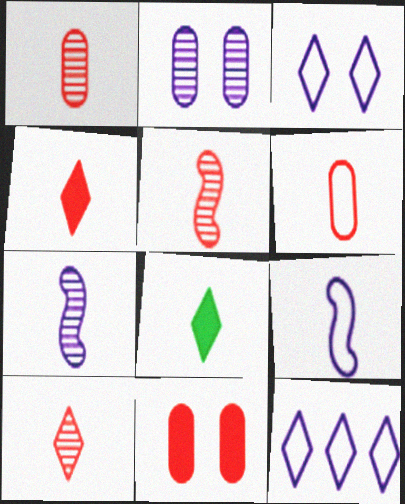[[1, 5, 10], 
[1, 8, 9], 
[4, 5, 6], 
[6, 7, 8]]